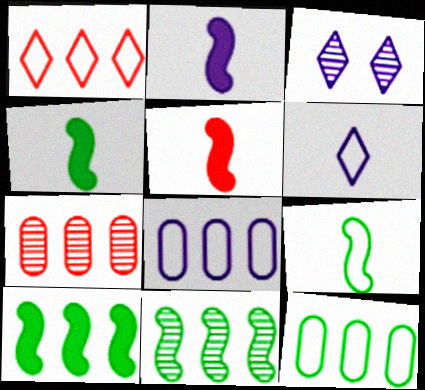[[2, 3, 8], 
[2, 4, 5], 
[3, 5, 12]]